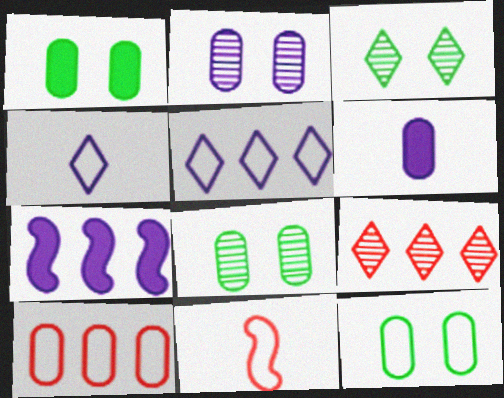[[1, 8, 12], 
[2, 4, 7], 
[5, 11, 12], 
[6, 8, 10]]